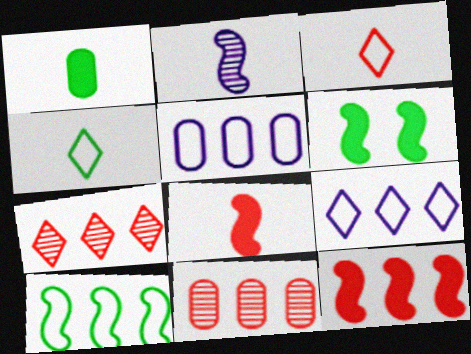[[1, 2, 3]]